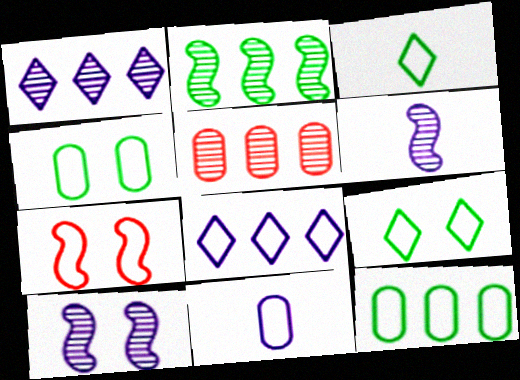[[1, 2, 5]]